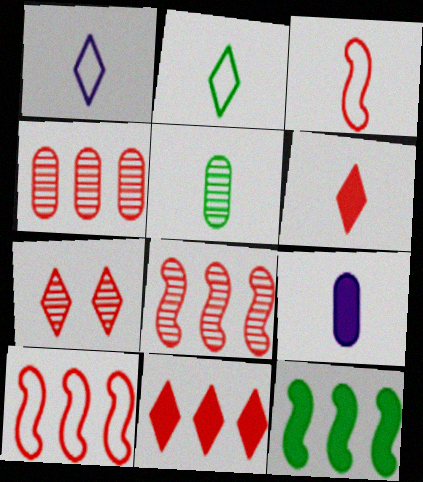[[4, 10, 11]]